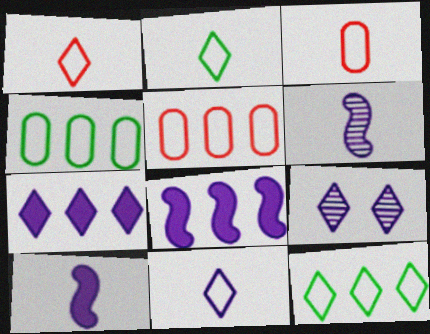[[1, 2, 11], 
[7, 9, 11]]